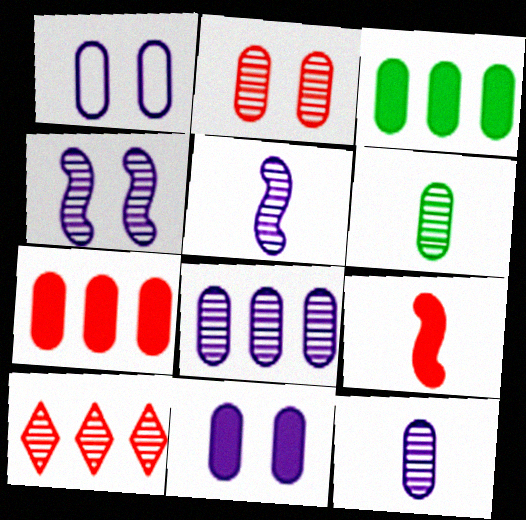[[1, 6, 7], 
[2, 6, 8], 
[4, 6, 10]]